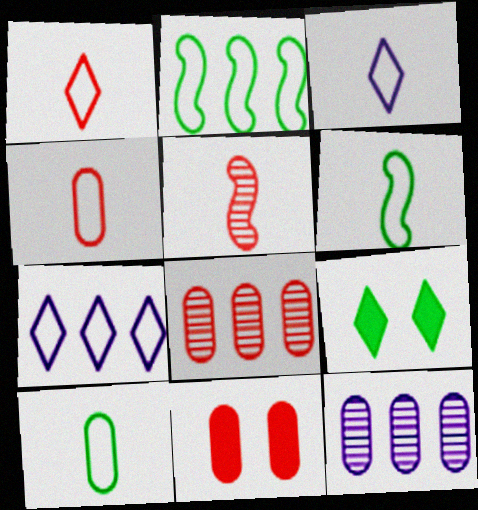[[3, 4, 6], 
[4, 8, 11], 
[10, 11, 12]]